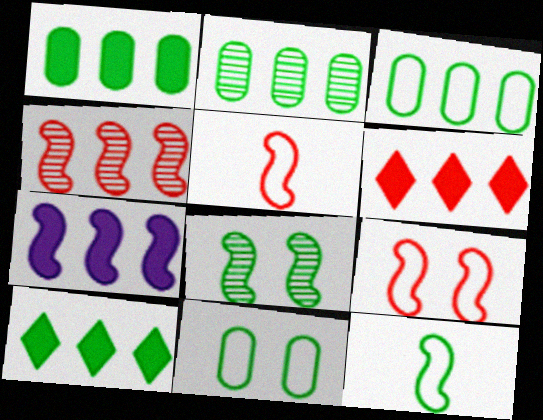[[1, 2, 3], 
[1, 6, 7], 
[5, 7, 8]]